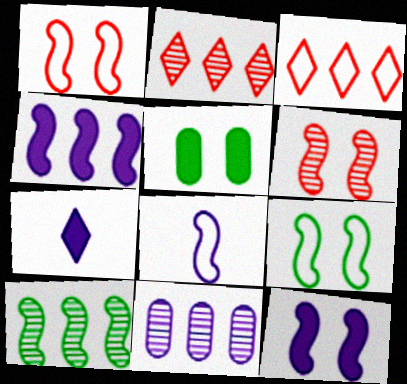[[2, 5, 8], 
[2, 10, 11], 
[6, 9, 12]]